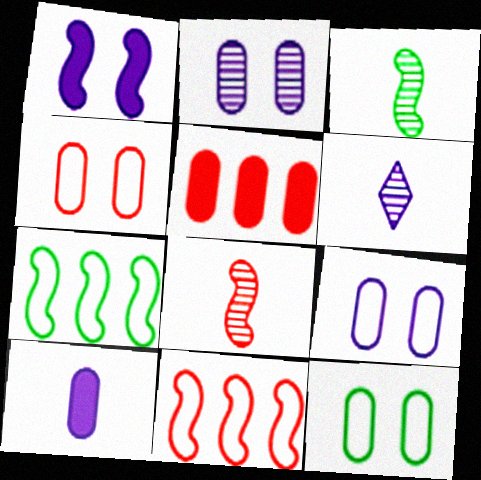[[1, 3, 11], 
[1, 7, 8], 
[4, 9, 12]]